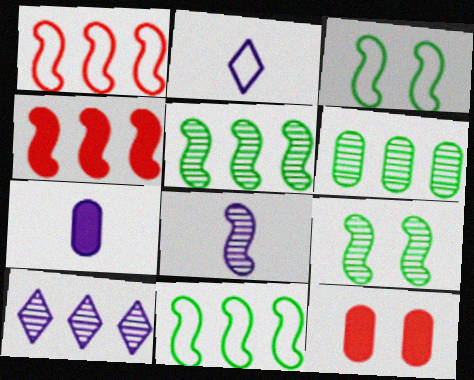[[2, 5, 12], 
[2, 7, 8], 
[3, 4, 8]]